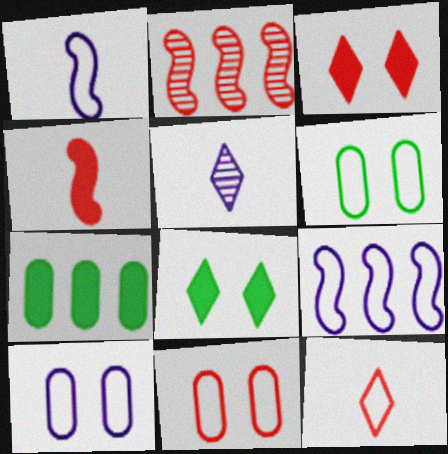[[6, 9, 12], 
[6, 10, 11]]